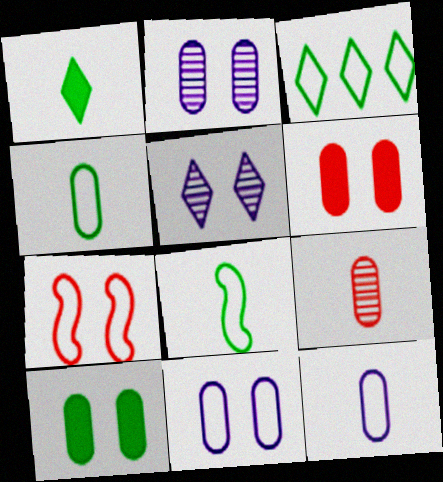[[3, 7, 12], 
[5, 7, 10]]